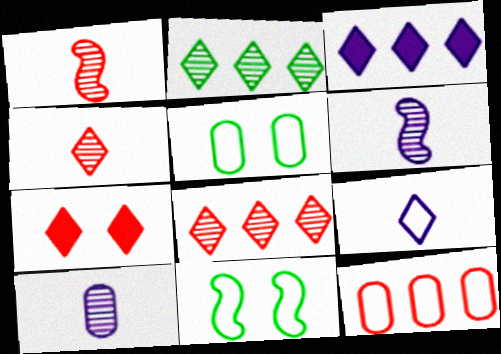[[1, 3, 5], 
[1, 7, 12], 
[2, 7, 9], 
[9, 11, 12]]